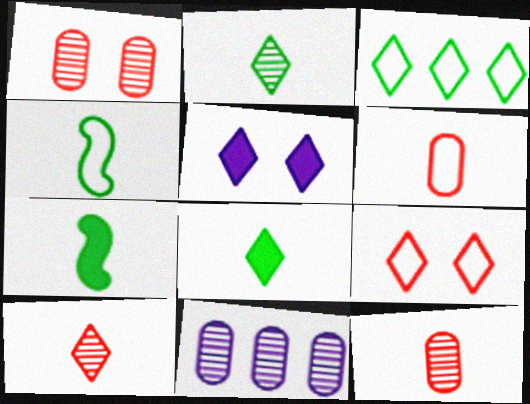[[3, 5, 10], 
[7, 9, 11]]